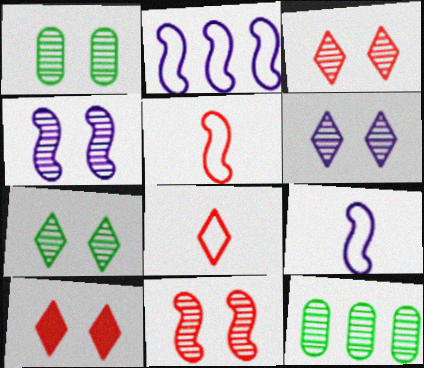[[1, 3, 4], 
[1, 6, 11], 
[3, 6, 7], 
[9, 10, 12]]